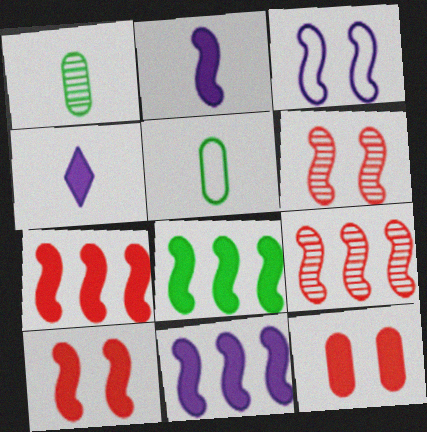[[2, 8, 10], 
[4, 8, 12], 
[7, 8, 11]]